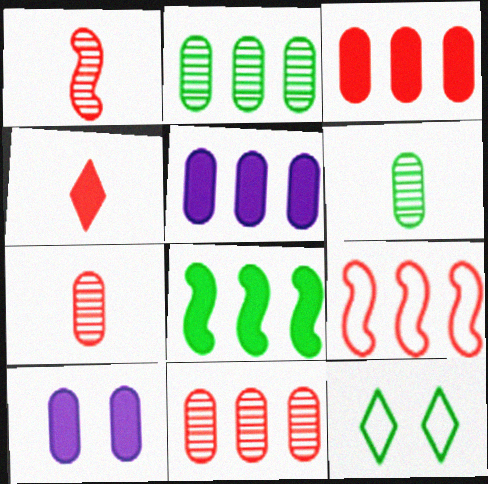[[1, 5, 12], 
[4, 8, 10], 
[6, 8, 12]]